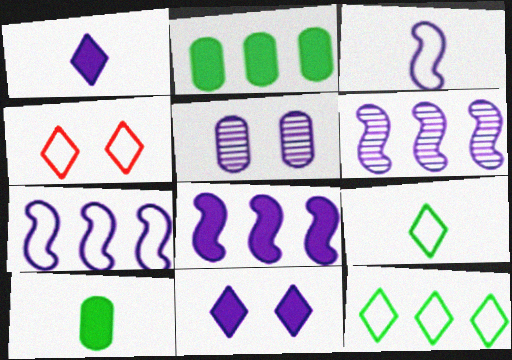[[1, 5, 7], 
[4, 6, 10], 
[6, 7, 8]]